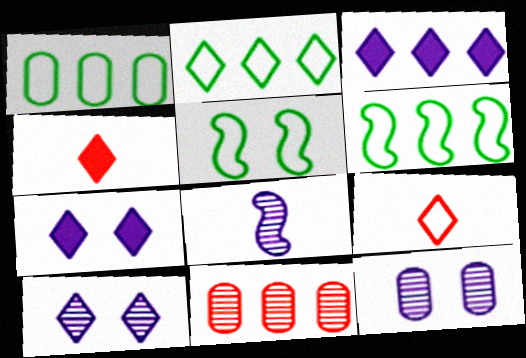[[1, 2, 6], 
[2, 4, 10], 
[3, 6, 11], 
[4, 6, 12]]